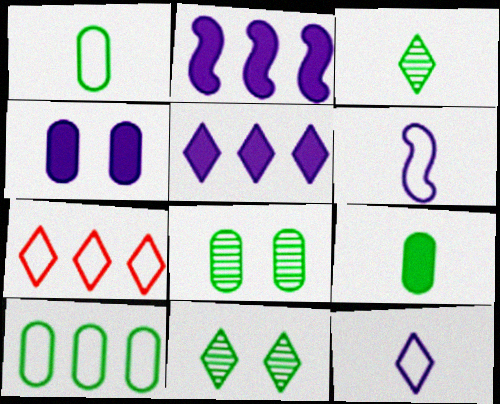[[8, 9, 10]]